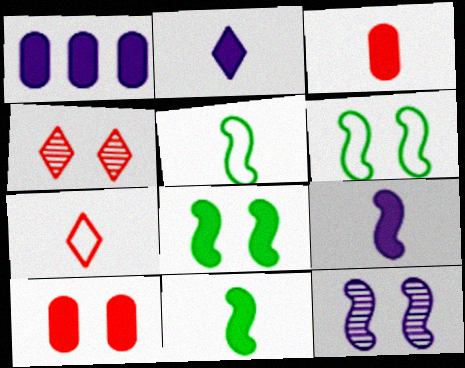[[1, 4, 5], 
[2, 3, 11]]